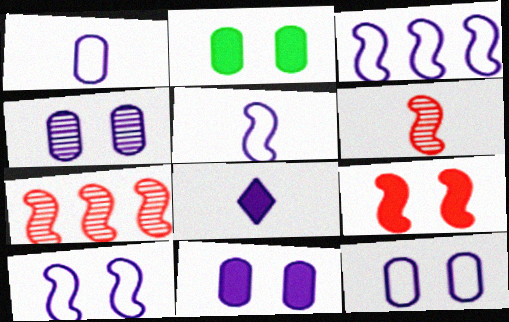[[3, 4, 8], 
[3, 5, 10], 
[4, 11, 12]]